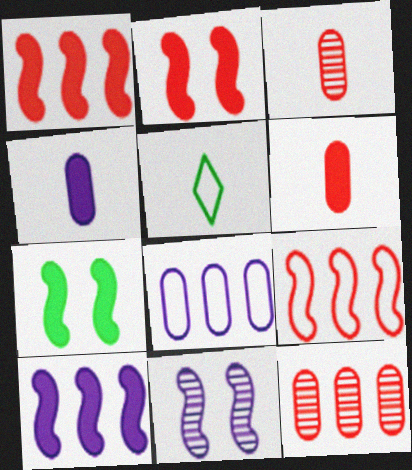[]